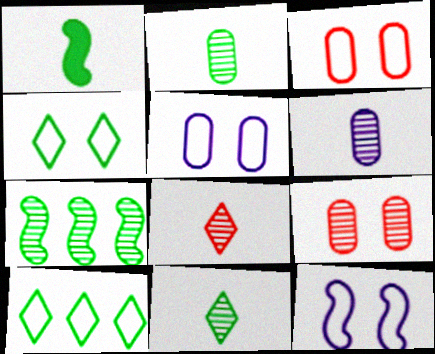[[3, 4, 12]]